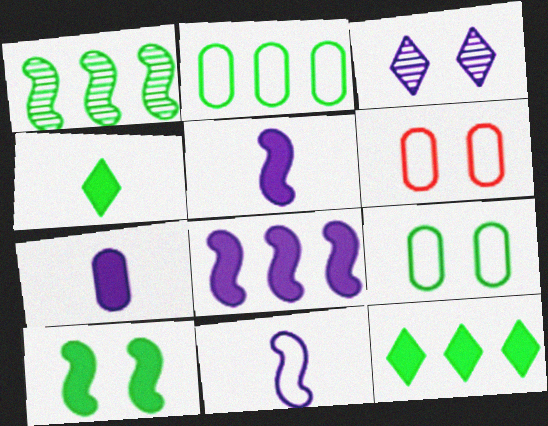[[1, 2, 12], 
[1, 4, 9], 
[3, 6, 10]]